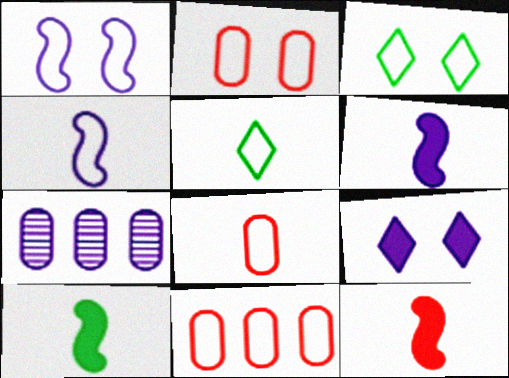[[1, 2, 3], 
[1, 5, 11], 
[2, 8, 11], 
[3, 4, 11], 
[3, 7, 12], 
[4, 5, 8], 
[4, 7, 9], 
[6, 10, 12]]